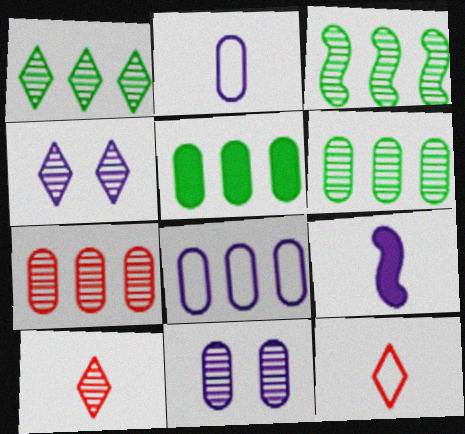[[1, 3, 6], 
[1, 4, 10], 
[3, 10, 11], 
[4, 8, 9], 
[5, 7, 8]]